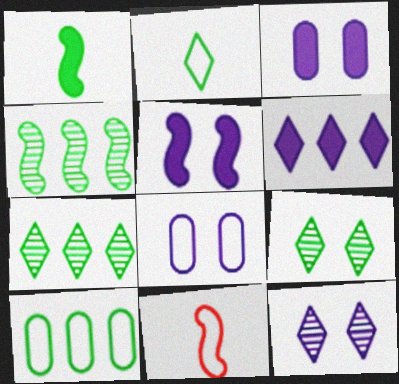[[1, 9, 10], 
[3, 7, 11], 
[4, 5, 11], 
[5, 8, 12]]